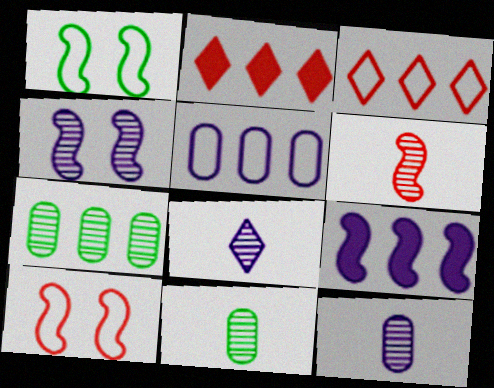[[1, 2, 12], 
[1, 6, 9], 
[3, 7, 9], 
[6, 8, 11]]